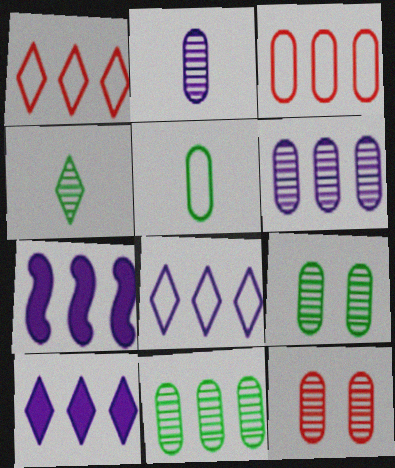[[1, 7, 11], 
[2, 11, 12], 
[6, 7, 8]]